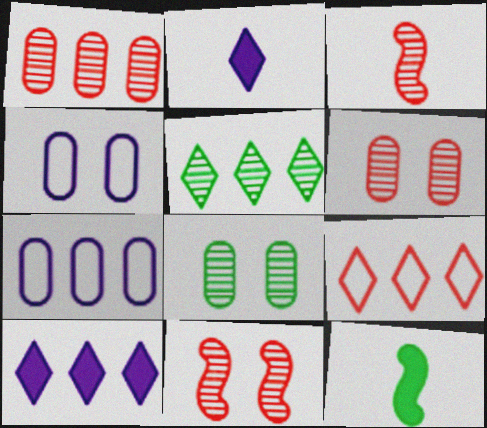[[5, 9, 10]]